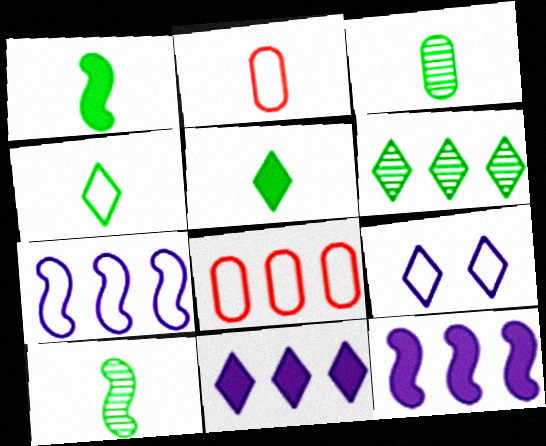[[1, 3, 4], 
[6, 8, 12]]